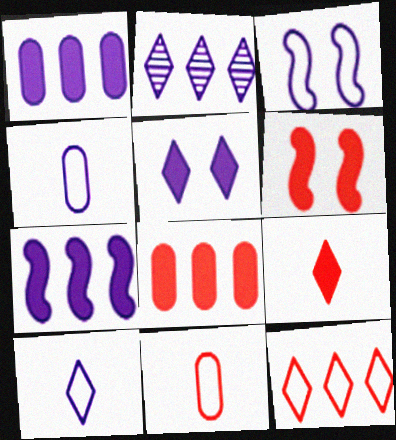[[2, 5, 10], 
[6, 8, 9]]